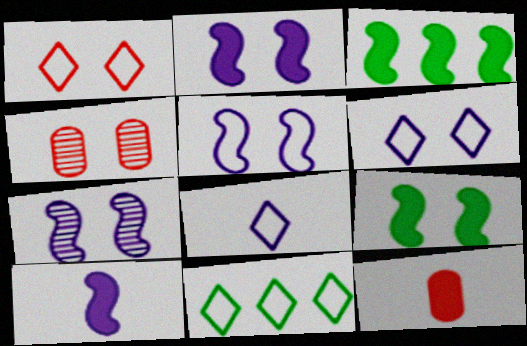[[1, 8, 11], 
[2, 5, 7], 
[3, 4, 8], 
[4, 6, 9], 
[4, 10, 11], 
[7, 11, 12]]